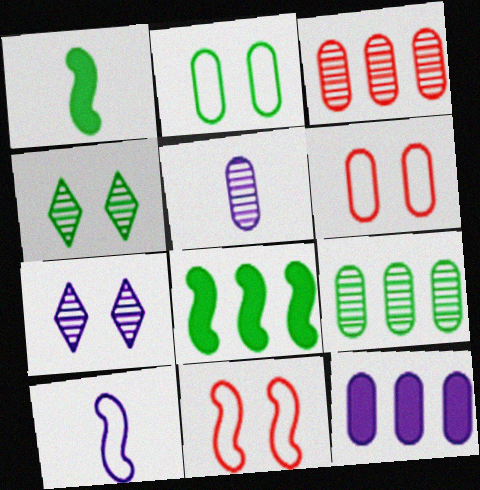[[7, 10, 12]]